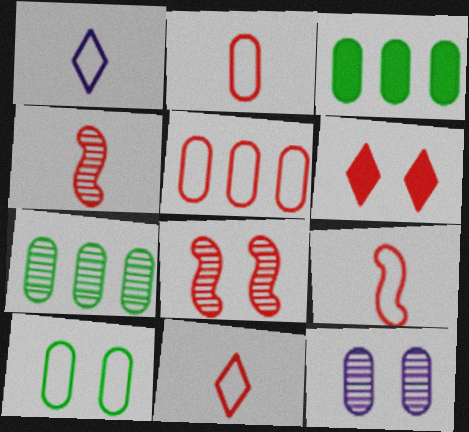[[1, 3, 8], 
[2, 3, 12], 
[2, 9, 11], 
[4, 5, 6]]